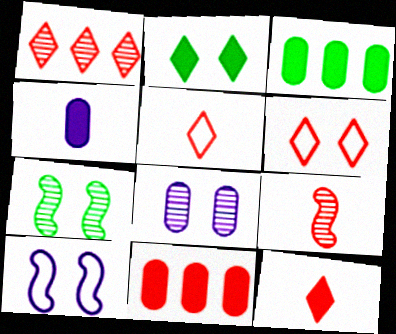[[1, 6, 12], 
[6, 9, 11]]